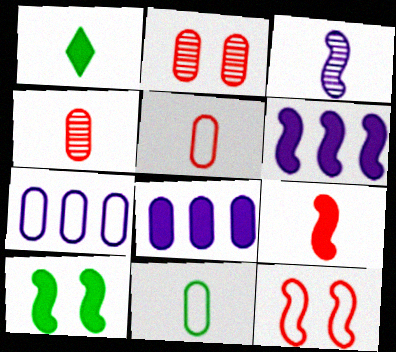[[1, 3, 5], 
[2, 8, 11], 
[6, 9, 10]]